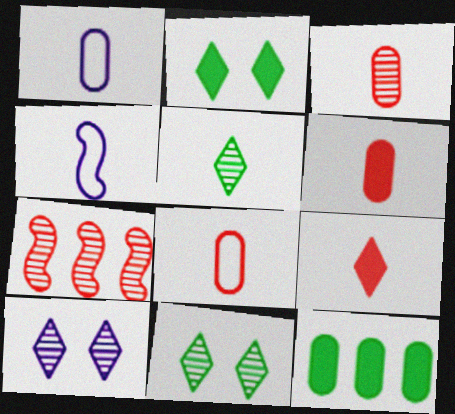[[1, 2, 7], 
[3, 6, 8], 
[4, 5, 6]]